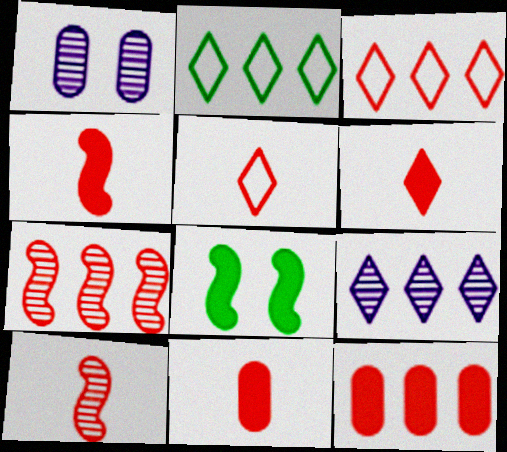[[1, 2, 4], 
[3, 7, 12], 
[4, 6, 11], 
[5, 10, 11]]